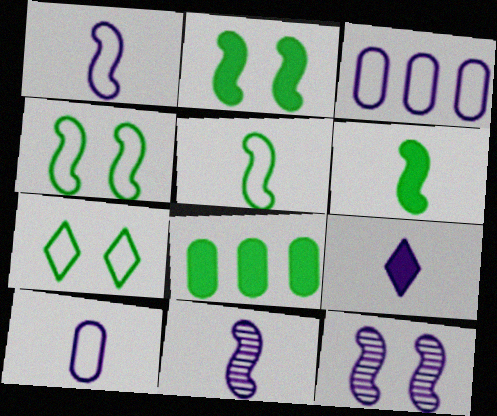[[3, 9, 12], 
[9, 10, 11]]